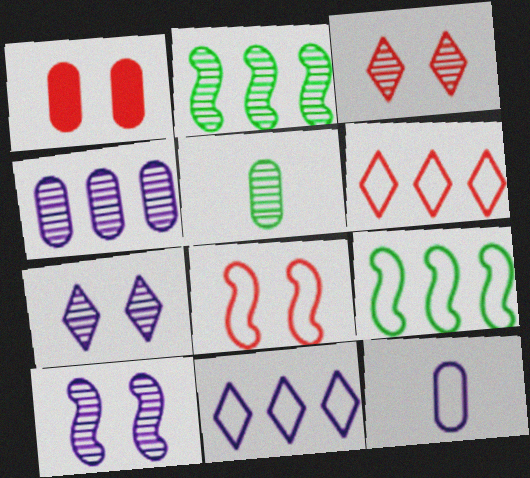[[1, 3, 8]]